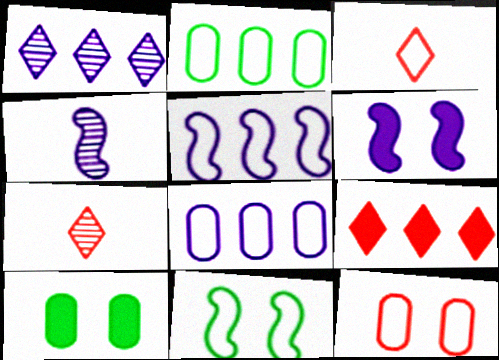[[2, 6, 7], 
[3, 8, 11], 
[4, 5, 6], 
[5, 7, 10]]